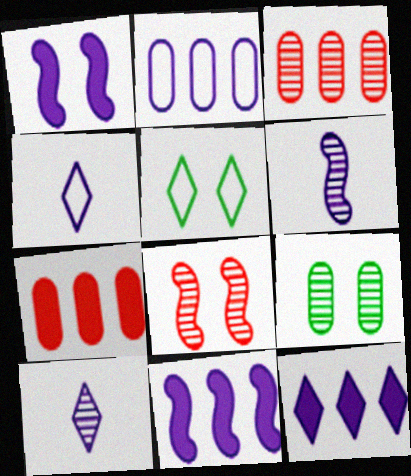[[1, 2, 10], 
[5, 6, 7]]